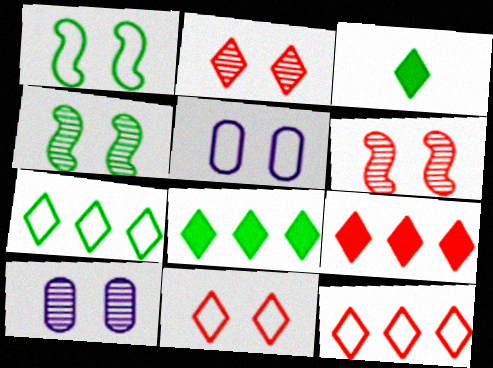[[1, 5, 11], 
[2, 4, 10]]